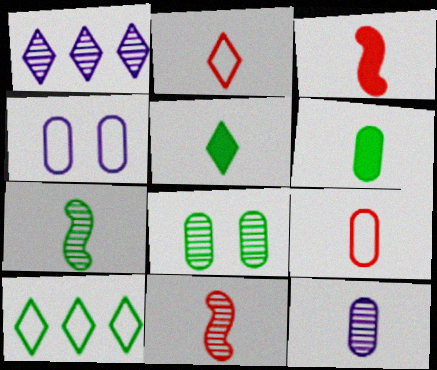[[1, 8, 11], 
[6, 9, 12]]